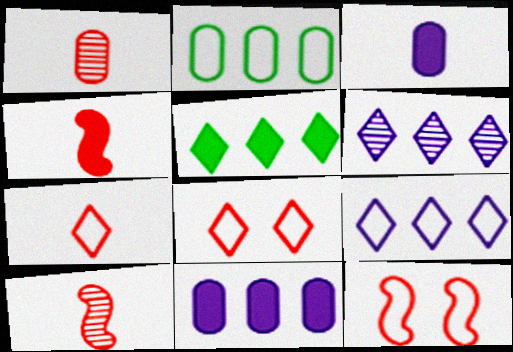[[1, 4, 7]]